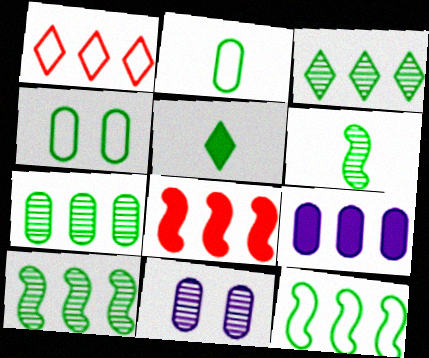[[1, 9, 10], 
[2, 5, 6], 
[3, 7, 10], 
[4, 5, 10]]